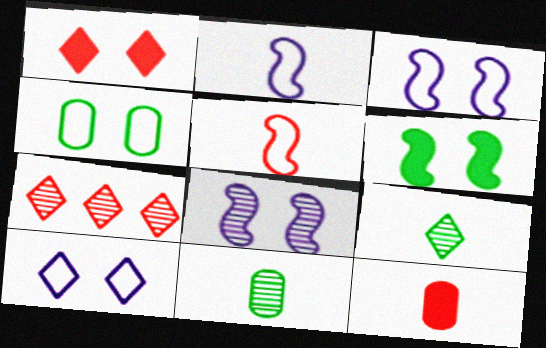[[1, 4, 8], 
[2, 9, 12], 
[7, 8, 11]]